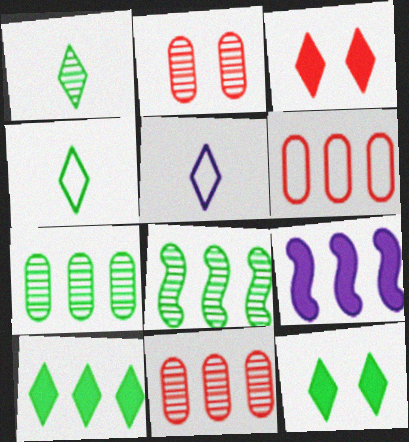[[2, 4, 9]]